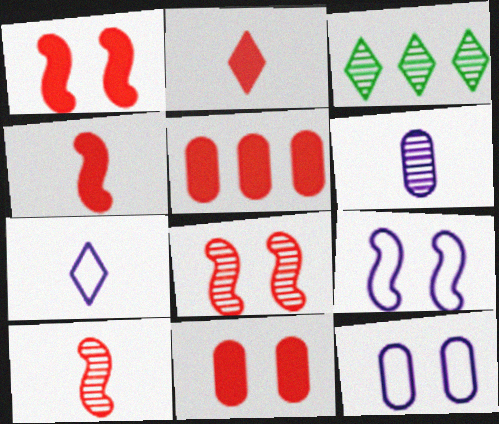[[1, 2, 5], 
[3, 4, 12], 
[3, 6, 8]]